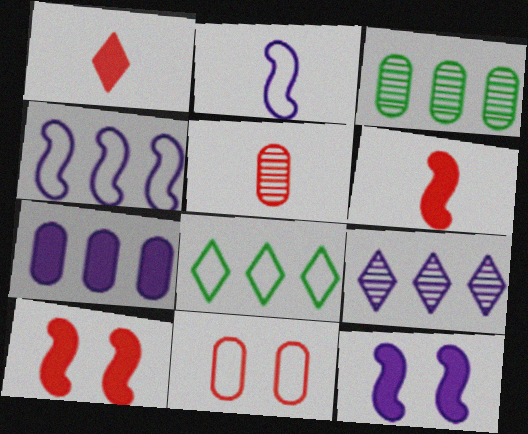[[2, 8, 11], 
[4, 7, 9], 
[5, 8, 12]]